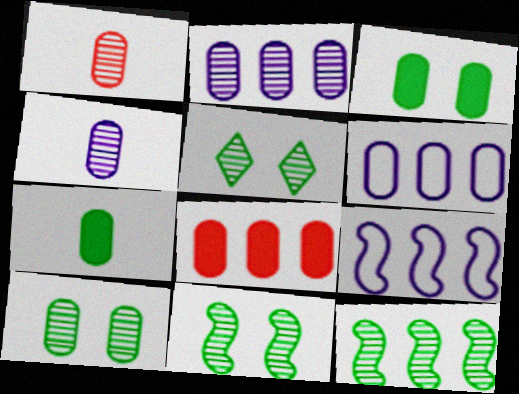[[1, 2, 10], 
[1, 3, 6], 
[5, 10, 11]]